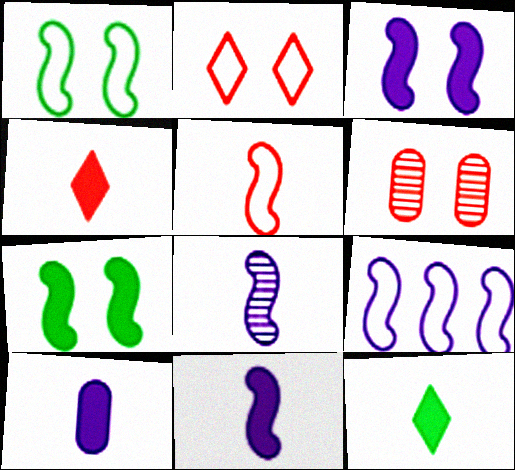[[1, 5, 9], 
[3, 8, 9], 
[6, 9, 12]]